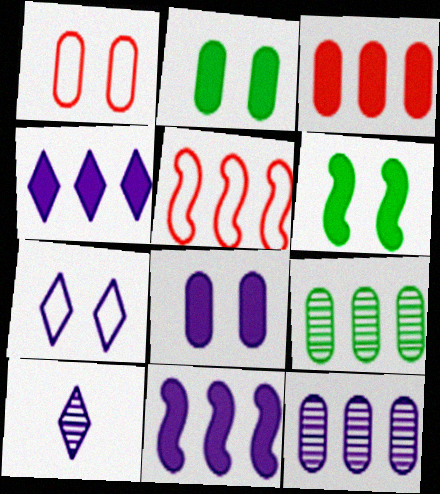[[2, 5, 10], 
[4, 5, 9], 
[4, 7, 10]]